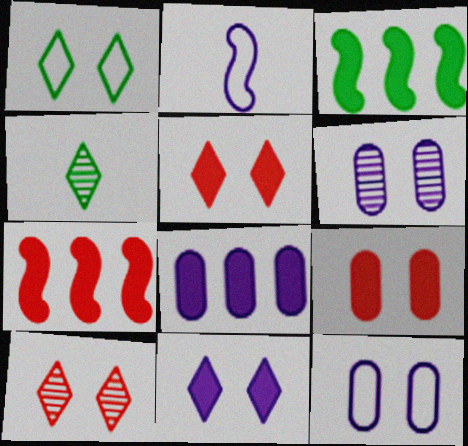[[1, 10, 11], 
[4, 7, 12]]